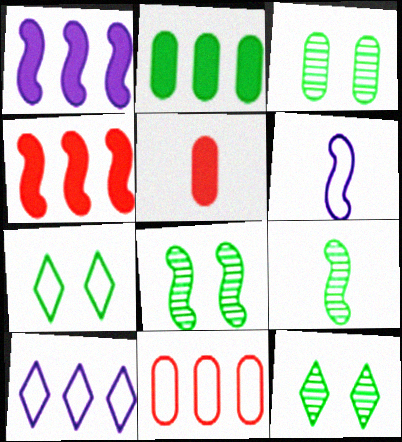[[2, 7, 9], 
[3, 8, 12], 
[4, 6, 8], 
[5, 8, 10], 
[6, 7, 11]]